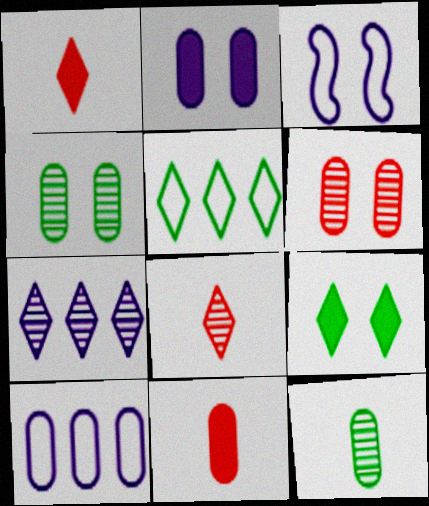[[3, 6, 9], 
[4, 10, 11]]